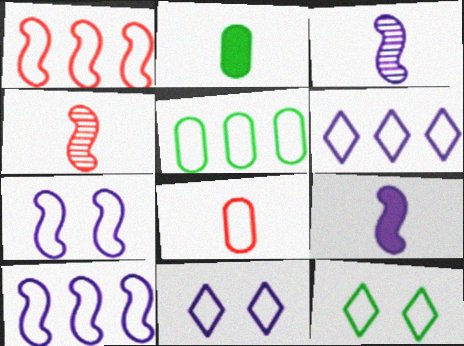[[1, 5, 6], 
[8, 10, 12]]